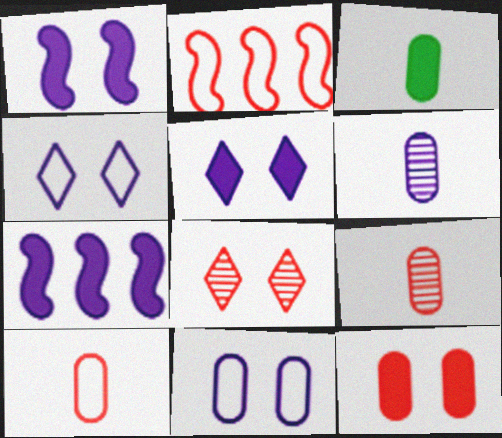[[3, 6, 10], 
[4, 6, 7]]